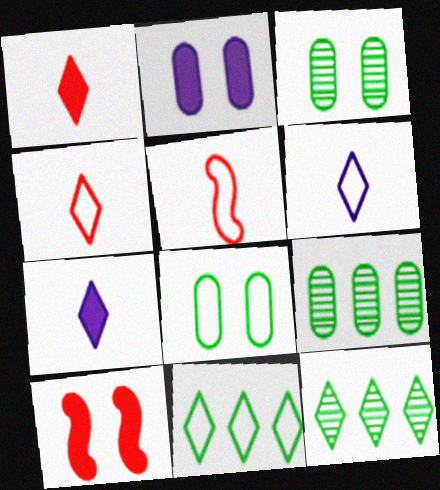[[2, 5, 12], 
[6, 9, 10]]